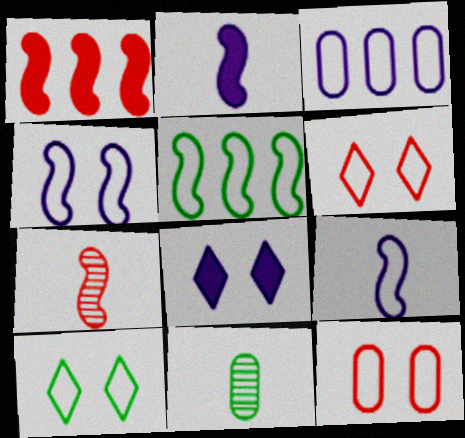[[4, 10, 12]]